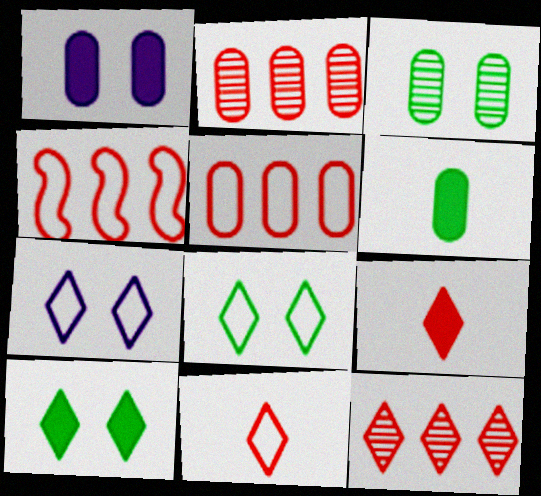[]